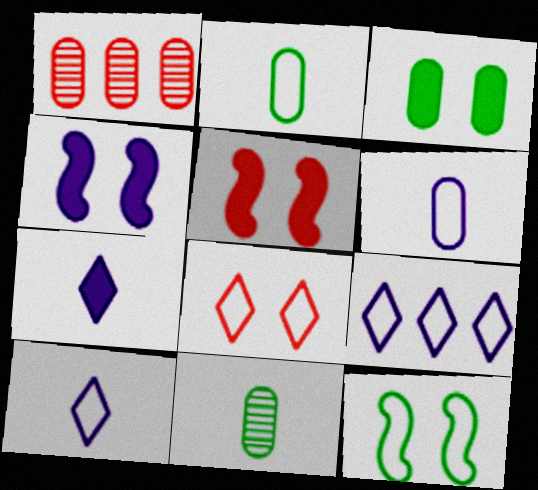[[1, 3, 6], 
[1, 7, 12], 
[5, 9, 11]]